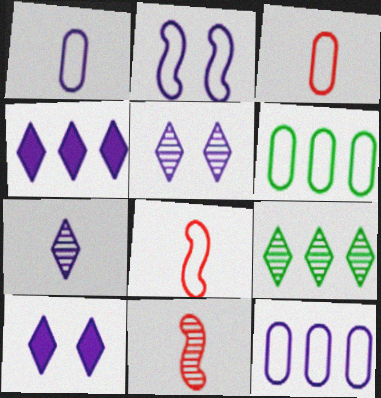[[6, 10, 11]]